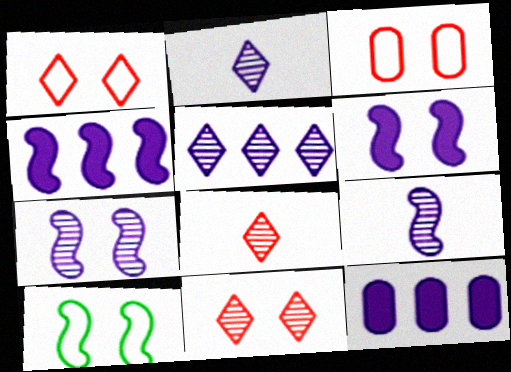[[8, 10, 12]]